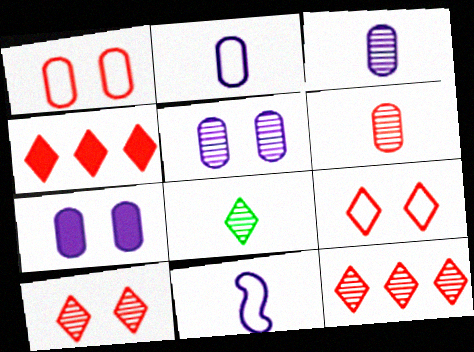[]